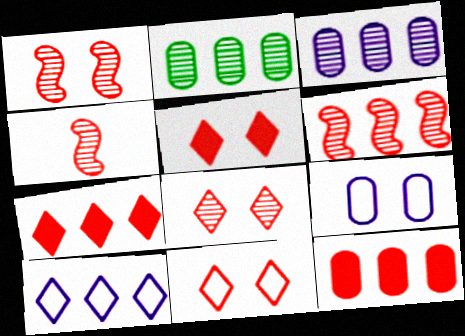[[1, 4, 6], 
[4, 11, 12], 
[5, 8, 11]]